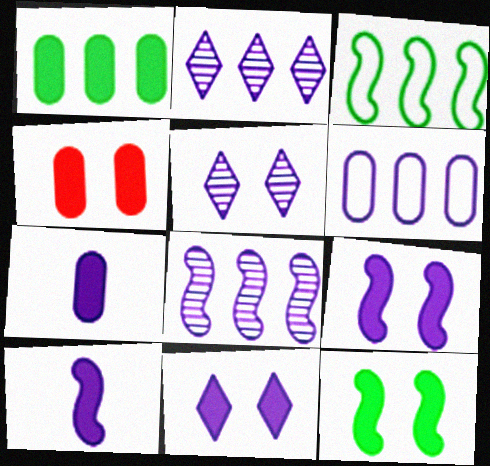[[1, 4, 7], 
[4, 11, 12], 
[5, 6, 10]]